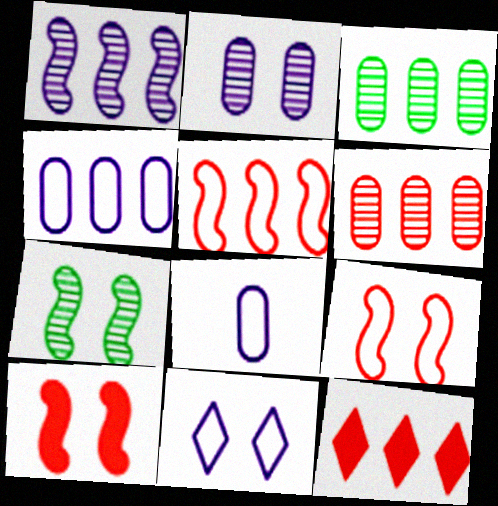[[5, 6, 12], 
[7, 8, 12]]